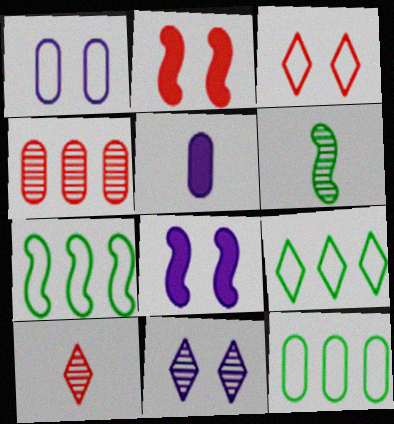[[1, 8, 11], 
[4, 6, 11], 
[7, 9, 12], 
[8, 10, 12]]